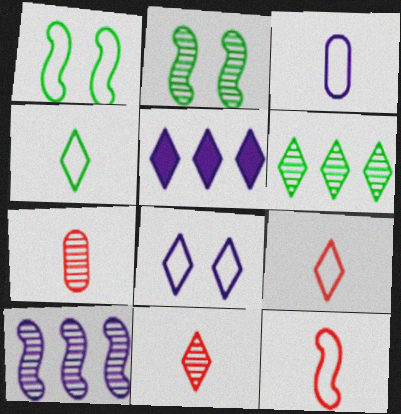[[1, 5, 7], 
[3, 4, 12]]